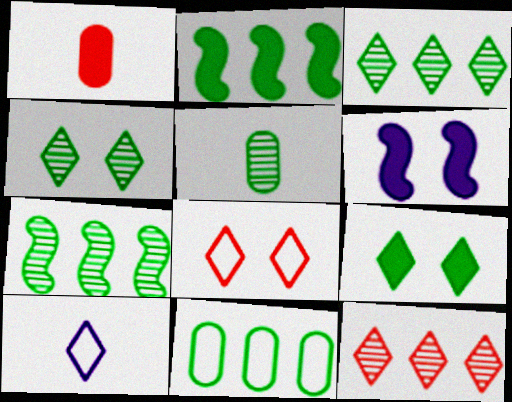[[2, 3, 11], 
[4, 5, 7], 
[9, 10, 12]]